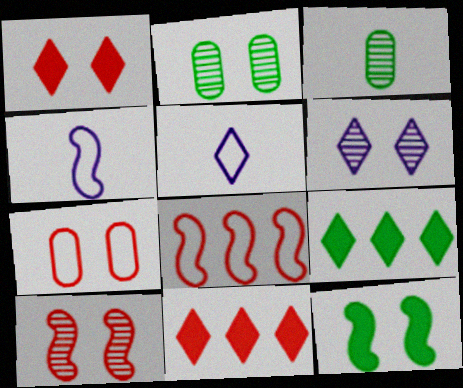[[1, 7, 10], 
[2, 4, 11], 
[2, 6, 10], 
[6, 7, 12]]